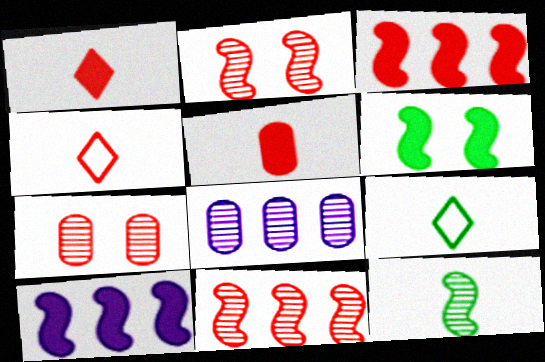[[3, 4, 7], 
[4, 6, 8], 
[7, 9, 10]]